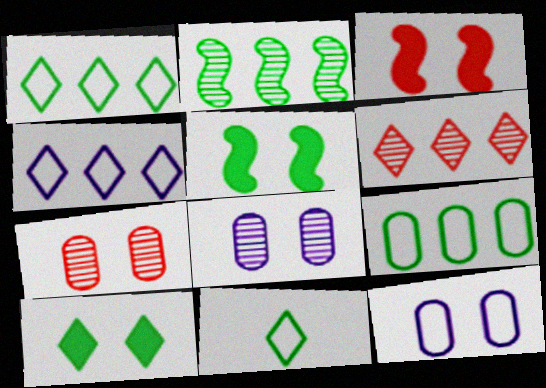[]